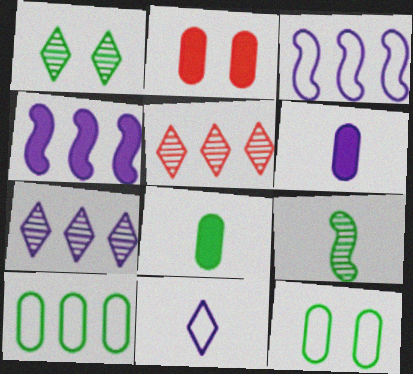[[4, 5, 10]]